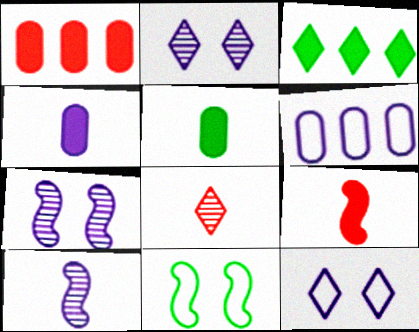[[3, 8, 12]]